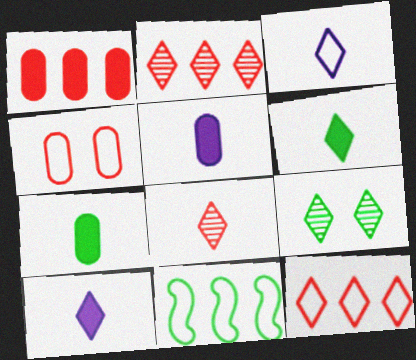[[3, 4, 11], 
[3, 6, 8], 
[7, 9, 11], 
[9, 10, 12]]